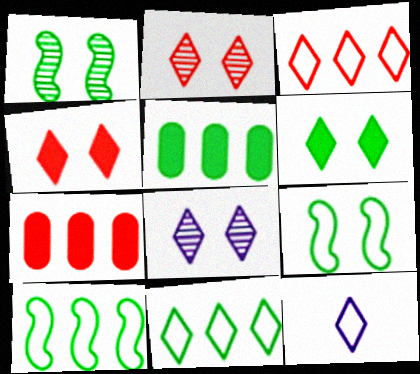[[1, 7, 12]]